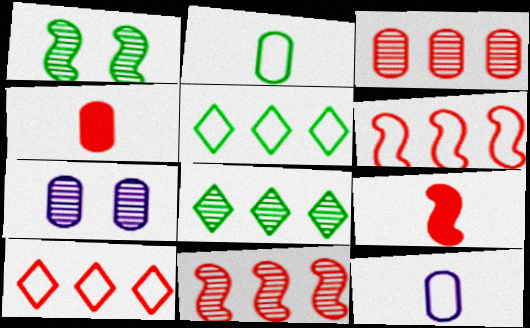[[5, 7, 9]]